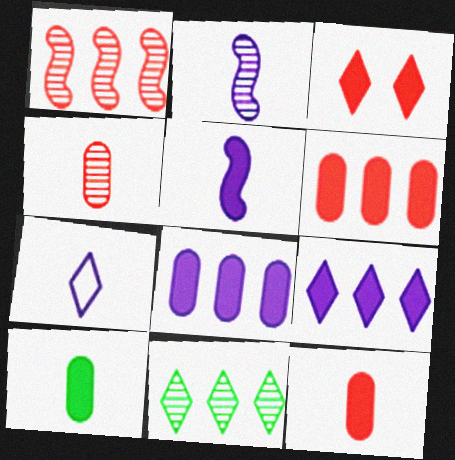[[3, 7, 11]]